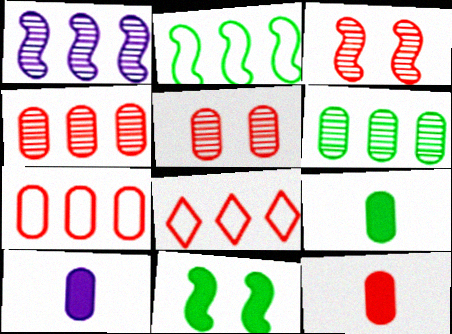[[3, 8, 12], 
[5, 7, 12], 
[9, 10, 12]]